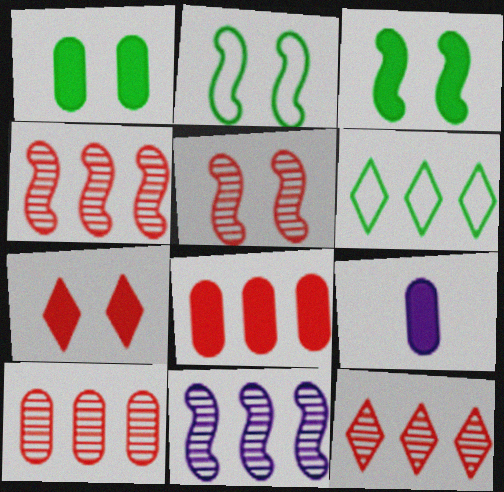[[1, 8, 9], 
[2, 9, 12], 
[4, 10, 12], 
[5, 6, 9], 
[6, 8, 11]]